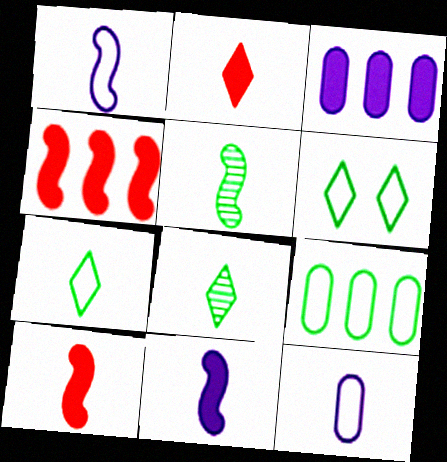[[1, 5, 10], 
[2, 5, 12], 
[8, 10, 12]]